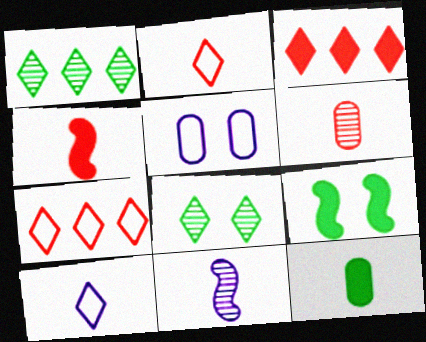[[1, 4, 5], 
[2, 4, 6], 
[2, 11, 12], 
[3, 8, 10]]